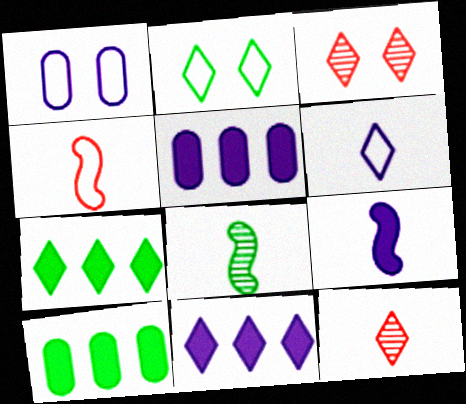[[2, 8, 10], 
[2, 11, 12], 
[3, 6, 7], 
[4, 8, 9]]